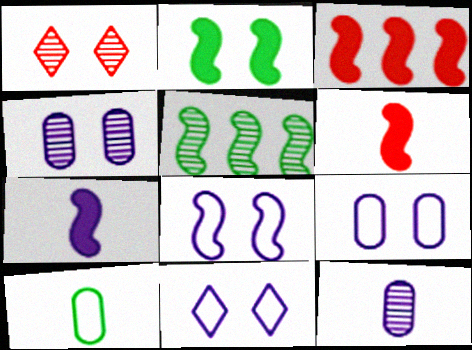[[1, 2, 9], 
[1, 5, 12], 
[2, 3, 7], 
[5, 6, 8], 
[8, 9, 11]]